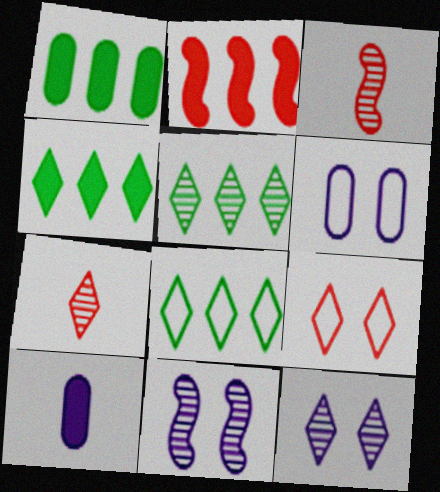[[3, 4, 6], 
[4, 5, 8], 
[5, 7, 12]]